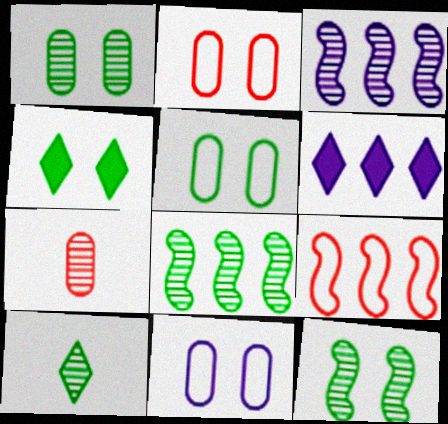[[1, 8, 10], 
[2, 5, 11], 
[4, 5, 12]]